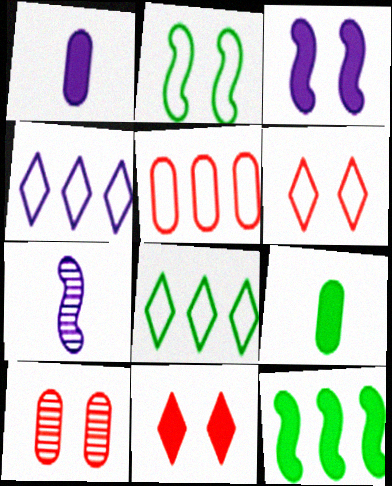[[1, 11, 12]]